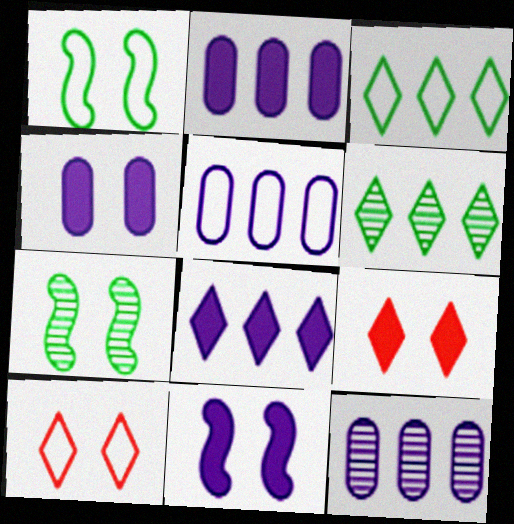[[2, 5, 12], 
[4, 7, 10]]